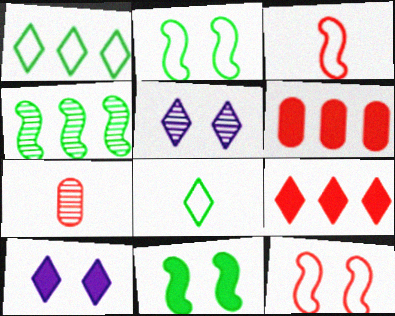[[4, 5, 7], 
[5, 8, 9], 
[7, 9, 12]]